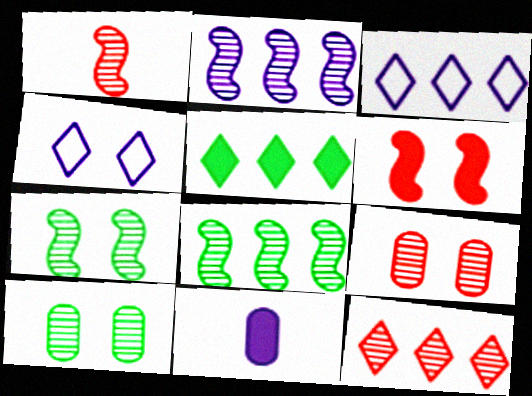[[1, 2, 7], 
[1, 9, 12], 
[2, 4, 11], 
[3, 5, 12], 
[4, 6, 10], 
[5, 6, 11]]